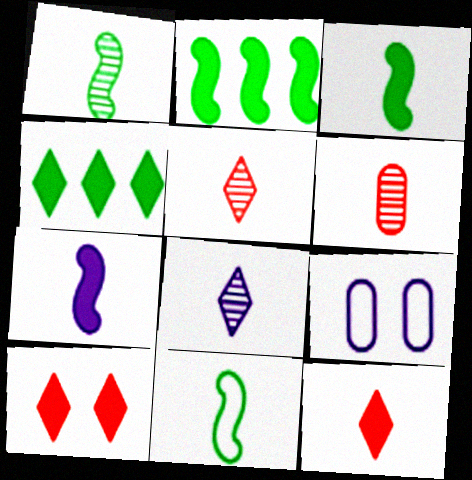[[1, 3, 11], 
[1, 6, 8], 
[2, 5, 9]]